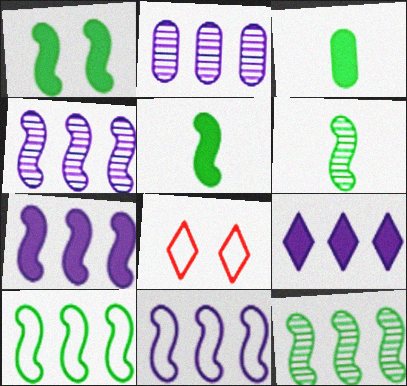[[1, 6, 10], 
[2, 5, 8], 
[2, 9, 11], 
[3, 4, 8], 
[4, 7, 11]]